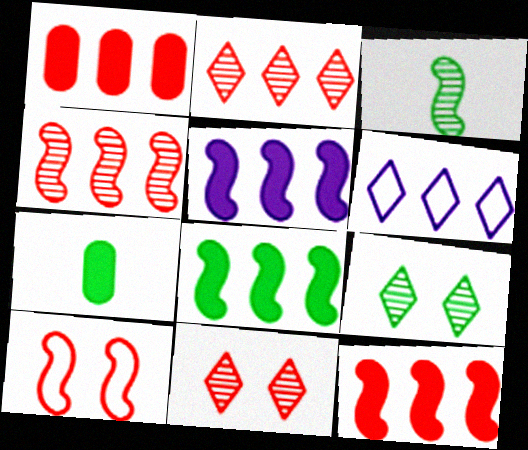[[3, 5, 10], 
[5, 8, 12]]